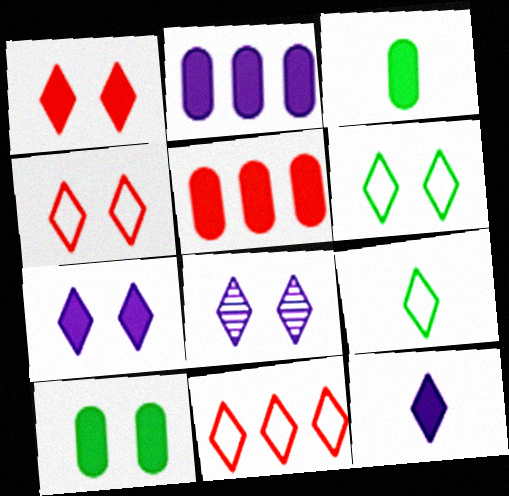[[1, 6, 8]]